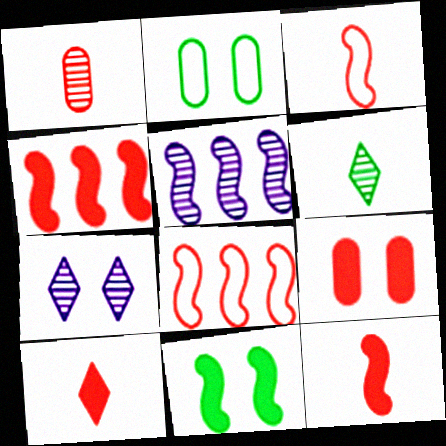[[1, 3, 10], 
[2, 5, 10], 
[3, 5, 11], 
[4, 9, 10]]